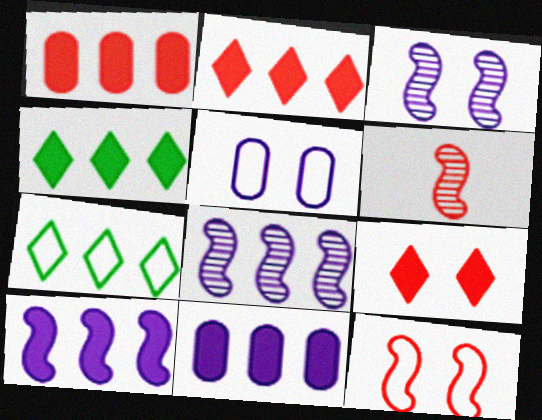[[1, 4, 10], 
[1, 7, 8], 
[4, 5, 6]]